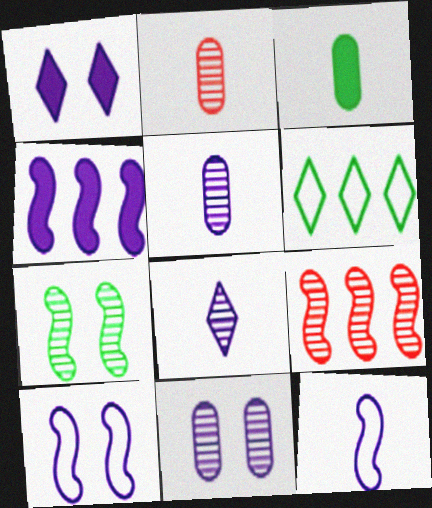[[1, 10, 11], 
[3, 6, 7]]